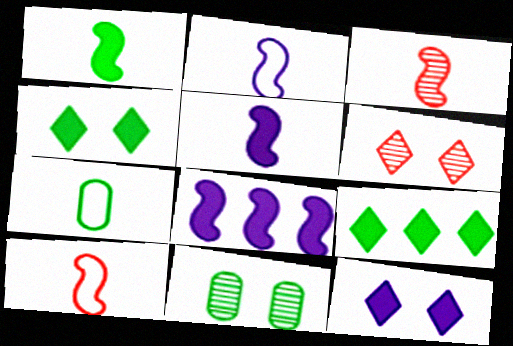[[1, 2, 3], 
[6, 7, 8]]